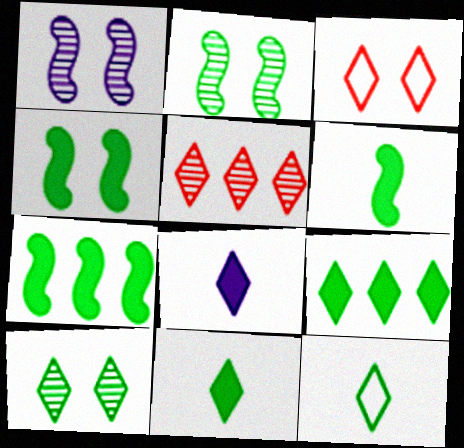[[4, 6, 7], 
[9, 10, 12]]